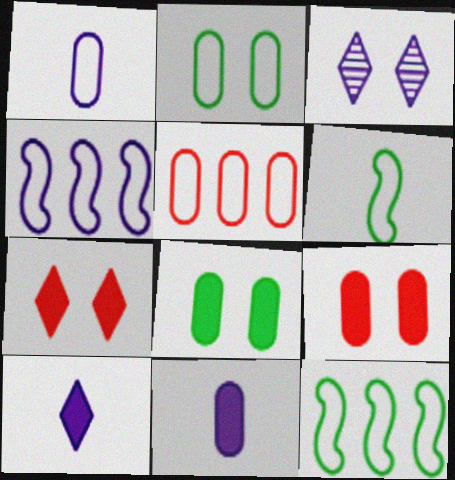[[1, 2, 5], 
[3, 4, 11]]